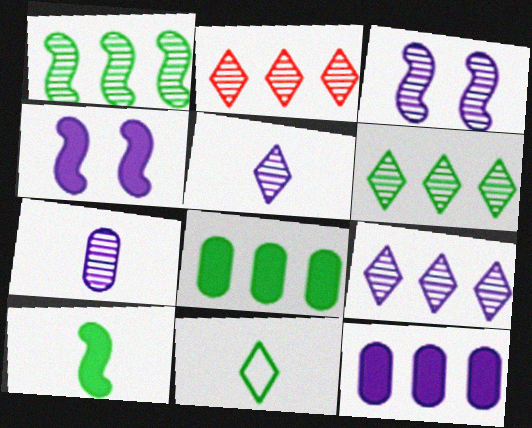[[2, 6, 9], 
[3, 7, 9]]